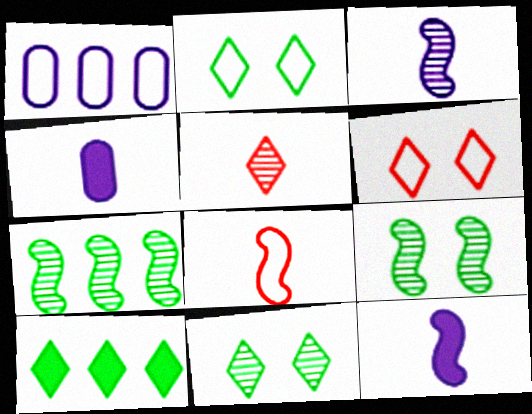[[1, 2, 8], 
[4, 6, 7]]